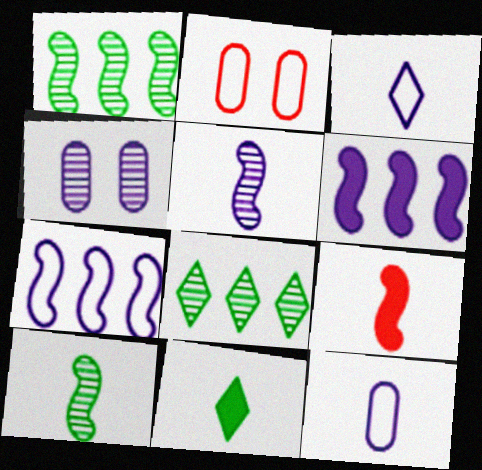[[3, 4, 6]]